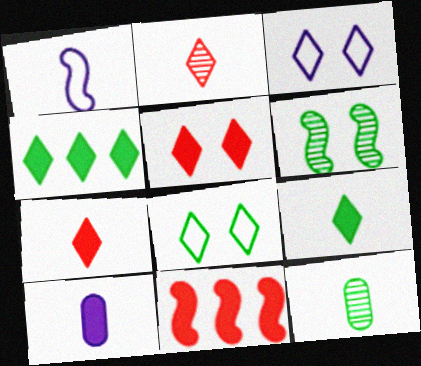[[1, 6, 11], 
[1, 7, 12], 
[2, 3, 4], 
[3, 11, 12]]